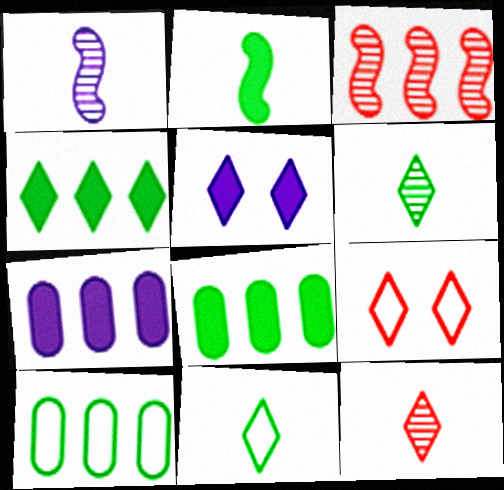[[1, 8, 9]]